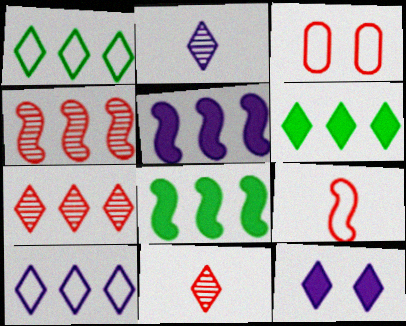[[1, 11, 12], 
[2, 3, 8], 
[2, 10, 12], 
[6, 7, 10]]